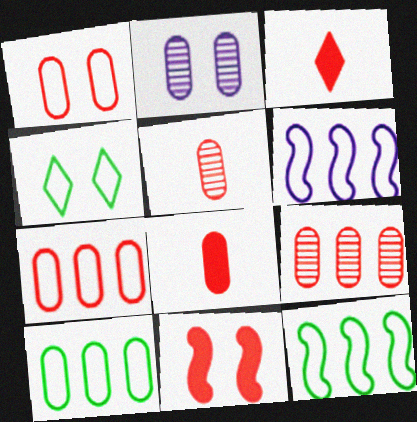[[1, 8, 9], 
[2, 3, 12], 
[2, 4, 11], 
[2, 8, 10]]